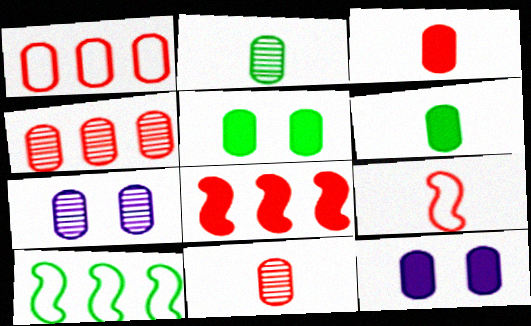[[1, 2, 12], 
[1, 6, 7], 
[2, 4, 7]]